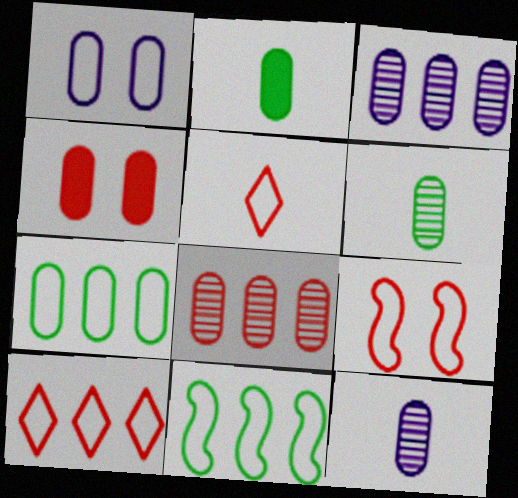[[1, 2, 8], 
[1, 5, 11], 
[4, 7, 12]]